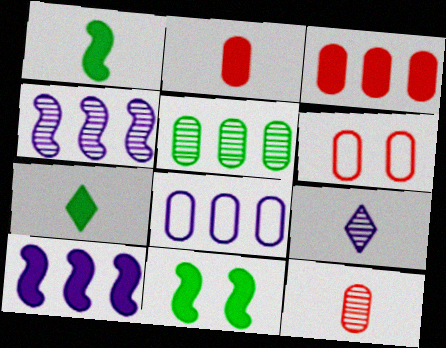[[3, 5, 8], 
[3, 6, 12], 
[4, 6, 7]]